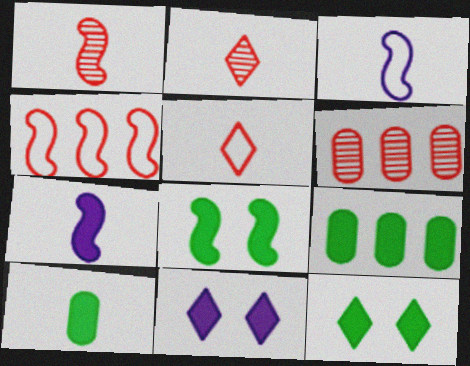[[2, 3, 10], 
[3, 6, 12]]